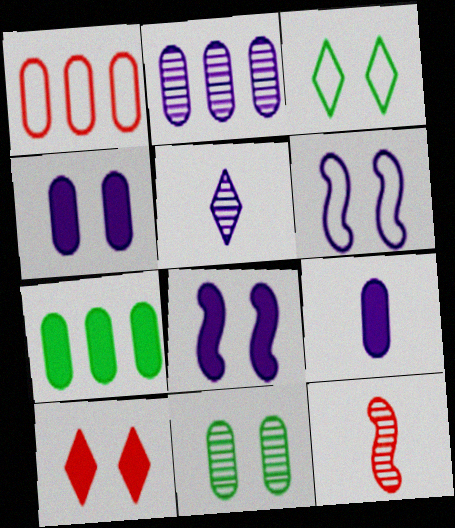[[1, 2, 7], 
[1, 9, 11], 
[1, 10, 12], 
[6, 10, 11]]